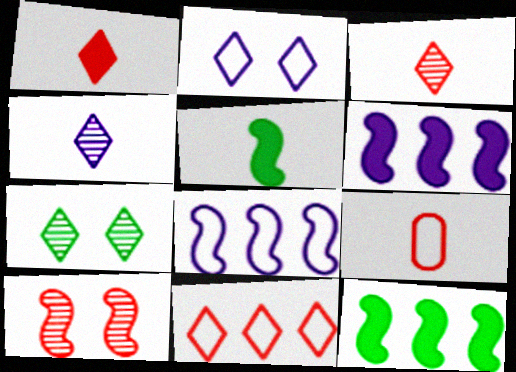[[4, 5, 9], 
[5, 8, 10], 
[6, 7, 9]]